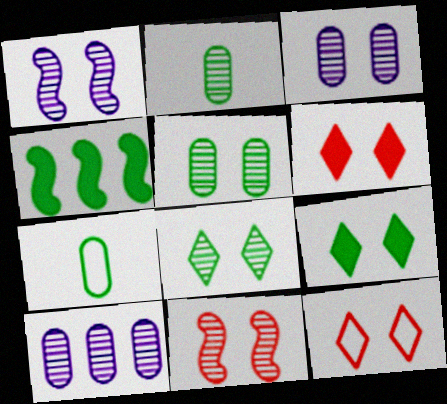[[3, 8, 11], 
[4, 7, 8]]